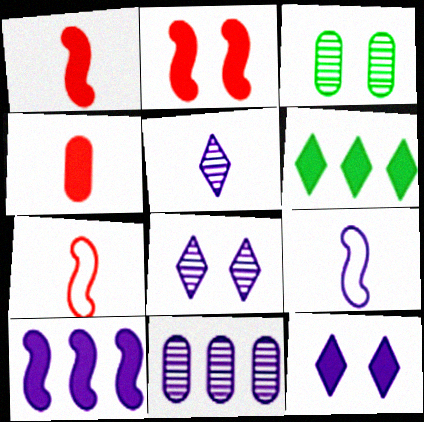[[9, 11, 12]]